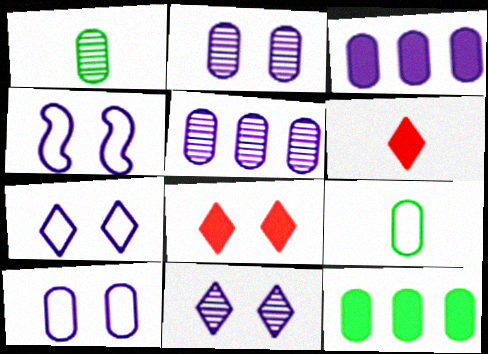[[4, 7, 10]]